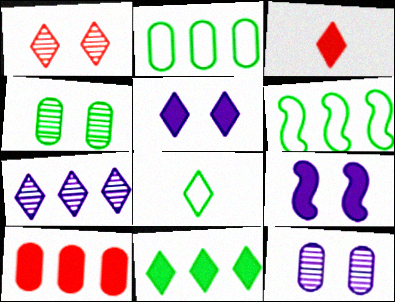[[3, 5, 11], 
[3, 6, 12], 
[6, 7, 10]]